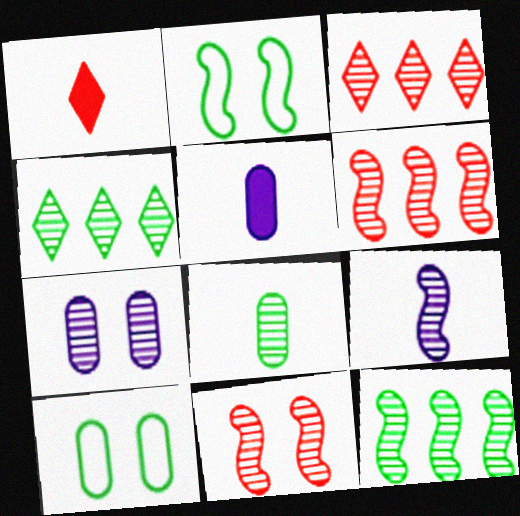[[2, 3, 5], 
[9, 11, 12]]